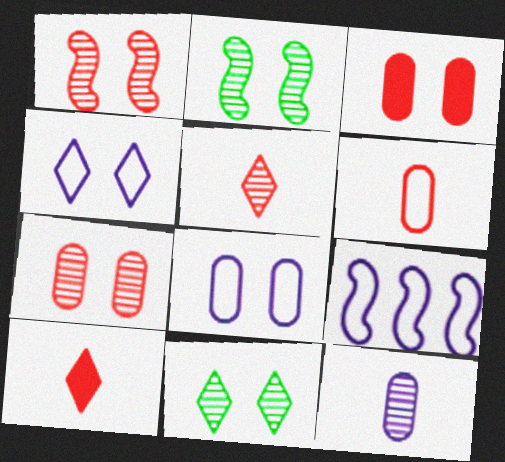[[2, 3, 4]]